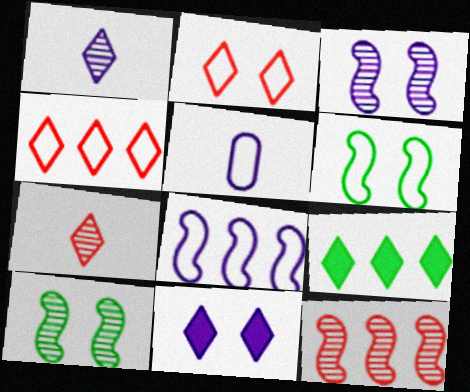[[1, 2, 9], 
[4, 5, 6]]